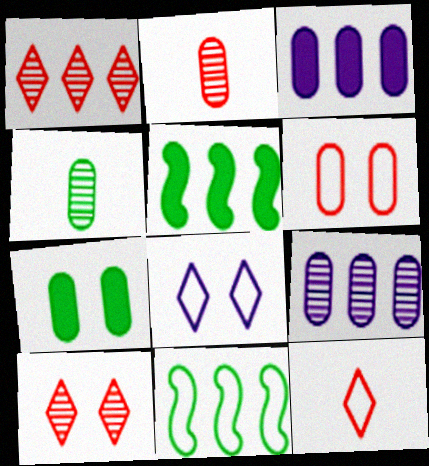[[1, 3, 11], 
[2, 5, 8], 
[3, 4, 6]]